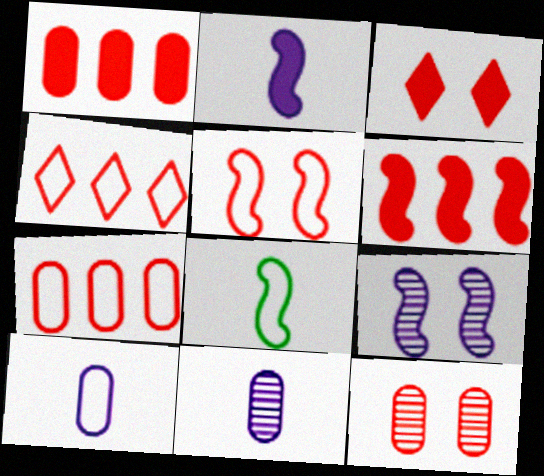[[3, 5, 12], 
[6, 8, 9]]